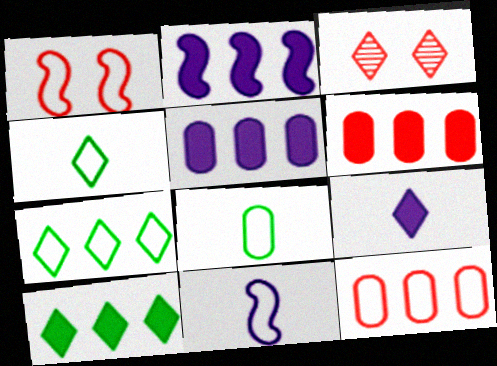[[2, 3, 8], 
[2, 6, 10], 
[3, 7, 9]]